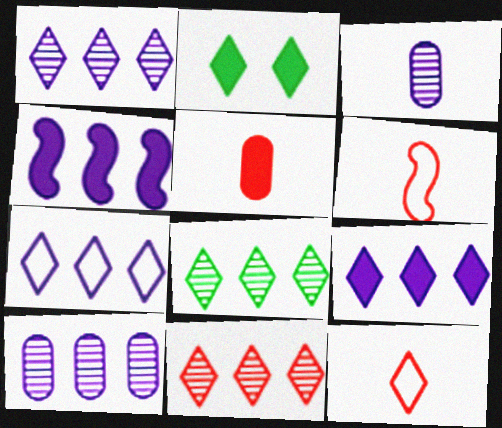[[1, 2, 12], 
[1, 7, 9], 
[1, 8, 11], 
[2, 4, 5], 
[2, 6, 10], 
[4, 7, 10]]